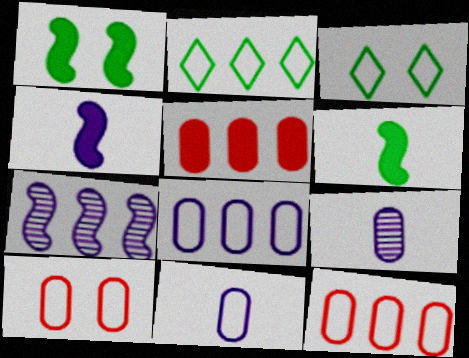[[2, 5, 7]]